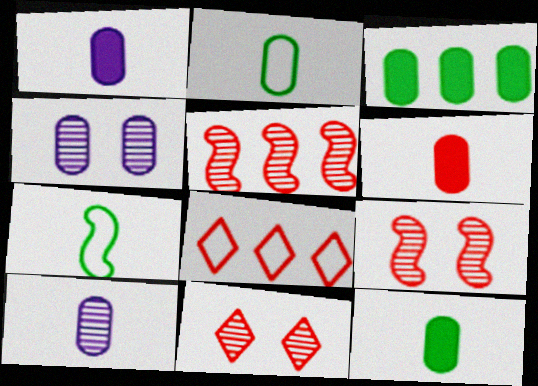[[1, 6, 12], 
[2, 6, 10], 
[6, 8, 9]]